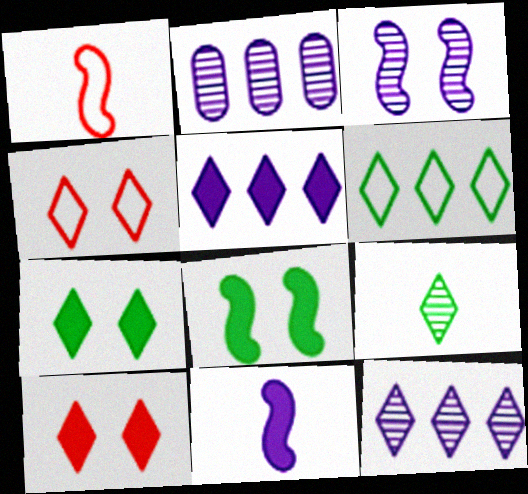[[1, 2, 7], 
[4, 5, 9], 
[6, 7, 9]]